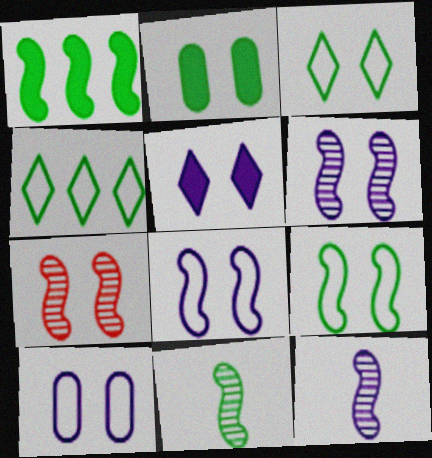[[1, 9, 11], 
[2, 4, 11], 
[5, 6, 10]]